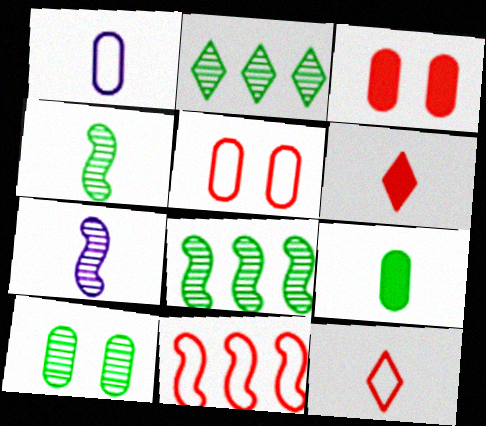[[1, 4, 6], 
[2, 4, 10], 
[5, 11, 12], 
[7, 9, 12]]